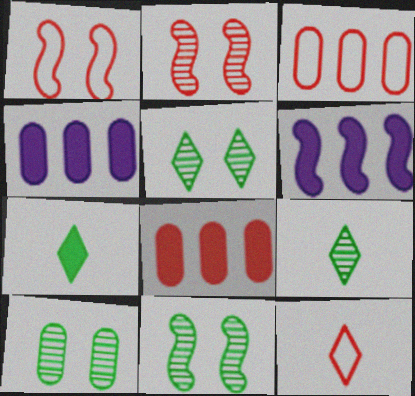[[1, 3, 12], 
[1, 4, 9], 
[2, 8, 12], 
[4, 11, 12], 
[5, 10, 11], 
[6, 10, 12]]